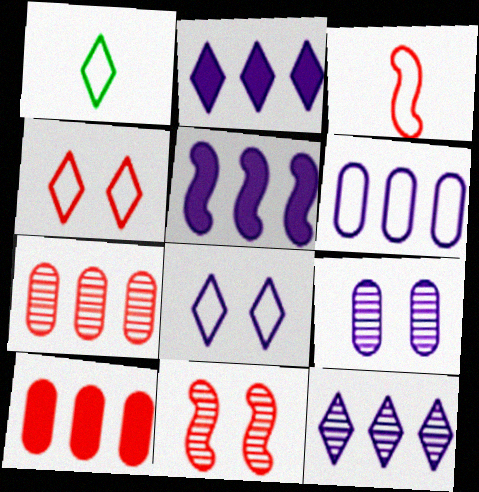[[5, 6, 12]]